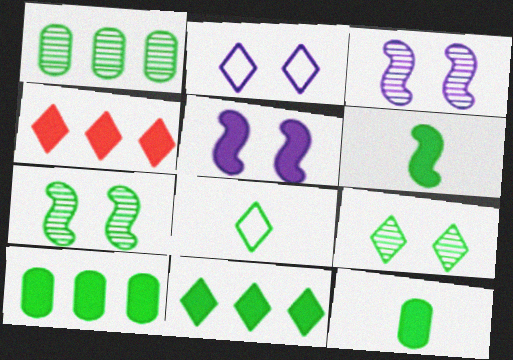[[4, 5, 12], 
[7, 8, 10], 
[8, 9, 11]]